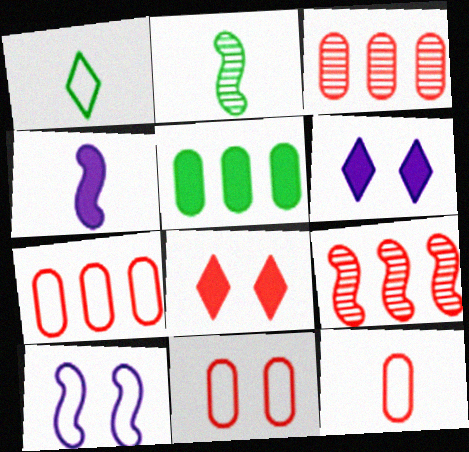[[1, 7, 10], 
[2, 6, 7], 
[4, 5, 8], 
[7, 11, 12], 
[8, 9, 12]]